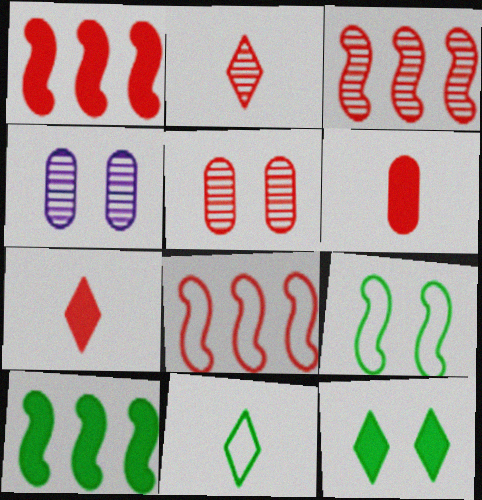[[1, 3, 8], 
[1, 4, 11], 
[2, 3, 5], 
[5, 7, 8]]